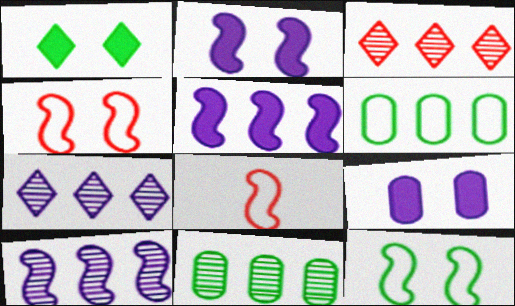[[3, 5, 6], 
[3, 10, 11]]